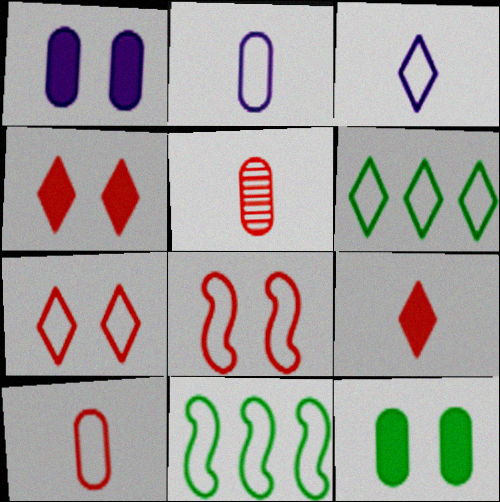[[2, 6, 8], 
[2, 7, 11], 
[3, 6, 7]]